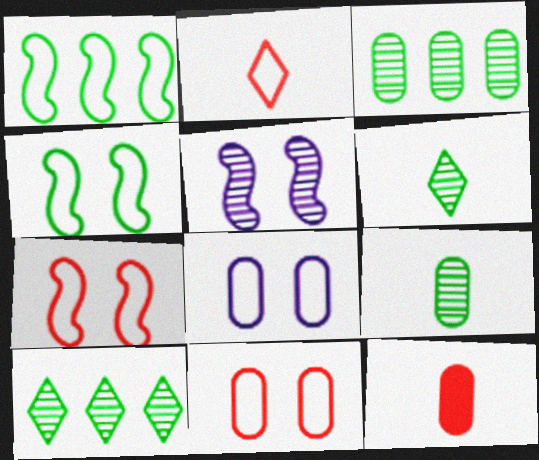[[1, 2, 8], 
[3, 8, 12]]